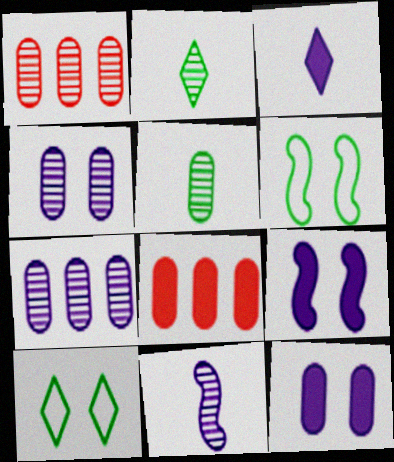[[1, 3, 6], 
[1, 4, 5], 
[8, 10, 11]]